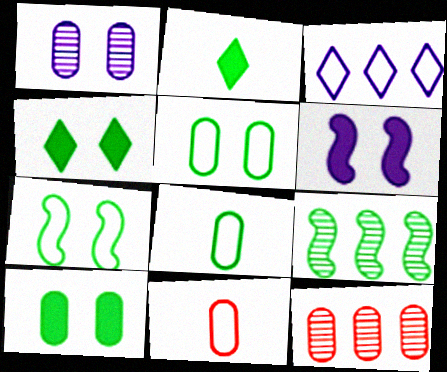[[2, 5, 9], 
[3, 7, 11], 
[4, 8, 9]]